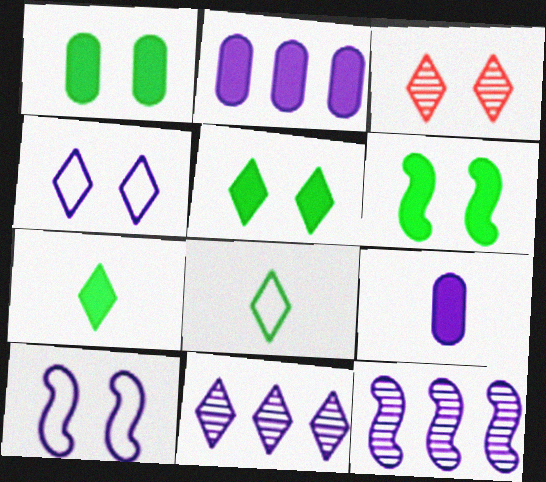[[1, 3, 10], 
[1, 5, 6], 
[3, 4, 5], 
[4, 9, 12], 
[9, 10, 11]]